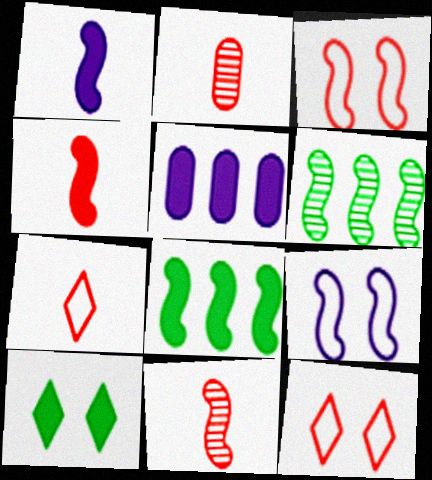[[1, 3, 6], 
[2, 4, 7], 
[4, 5, 10], 
[4, 6, 9], 
[8, 9, 11]]